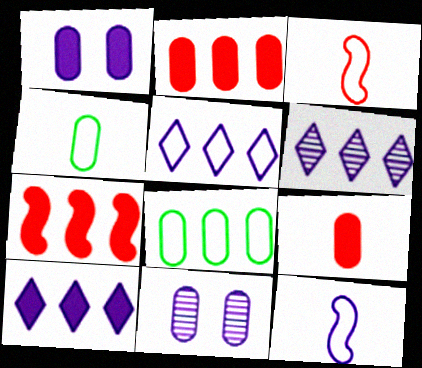[[1, 6, 12], 
[2, 4, 11], 
[5, 6, 10], 
[6, 7, 8], 
[8, 9, 11], 
[10, 11, 12]]